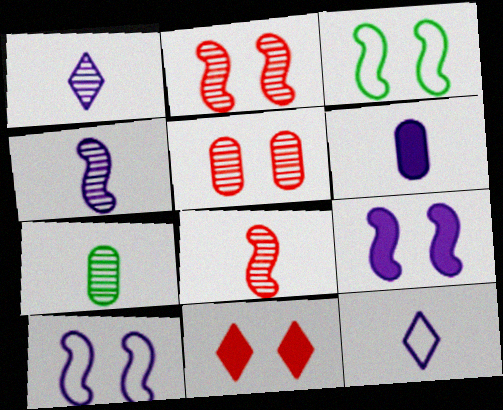[[1, 7, 8], 
[2, 3, 9], 
[4, 6, 12]]